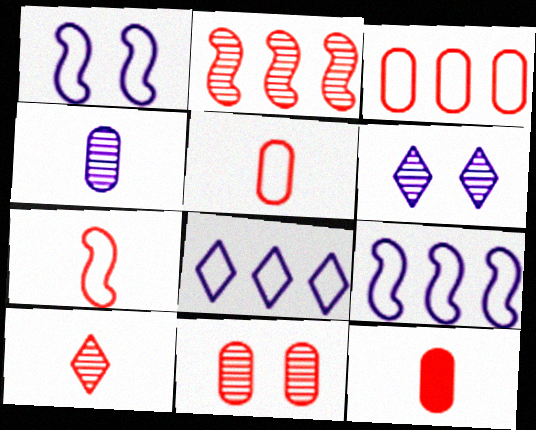[[2, 10, 11], 
[3, 11, 12], 
[7, 10, 12]]